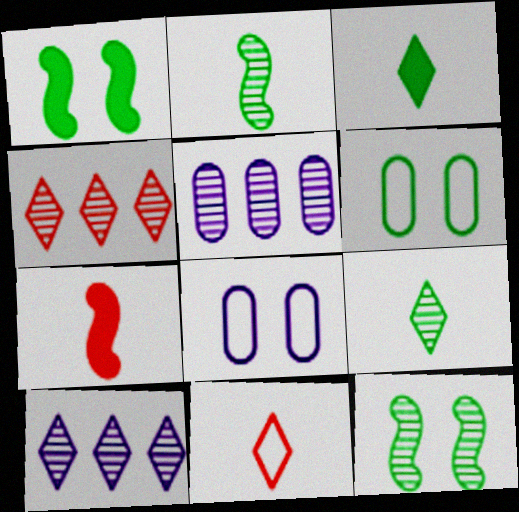[[1, 5, 11], 
[6, 7, 10]]